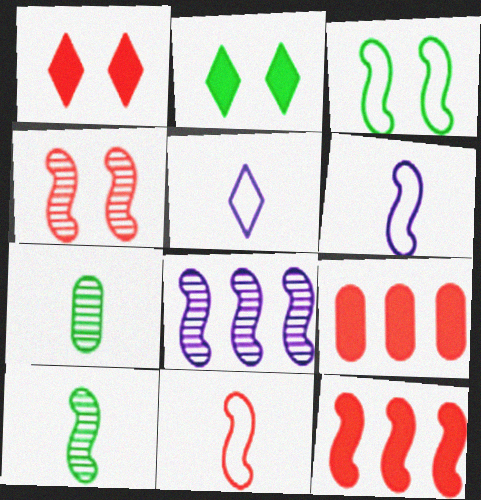[[4, 8, 10], 
[4, 11, 12]]